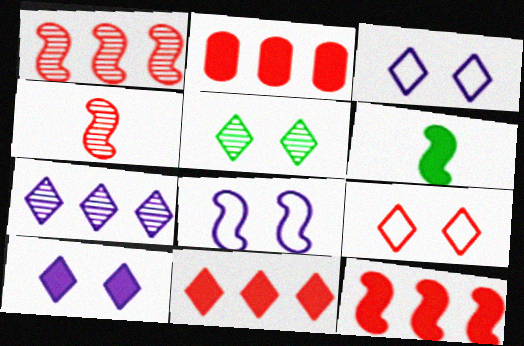[[1, 6, 8], 
[2, 4, 9], 
[2, 6, 10], 
[2, 11, 12], 
[5, 9, 10]]